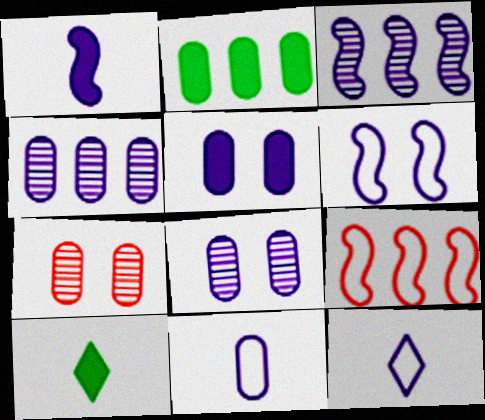[[1, 3, 6], 
[2, 7, 11], 
[3, 5, 12], 
[4, 5, 11], 
[8, 9, 10]]